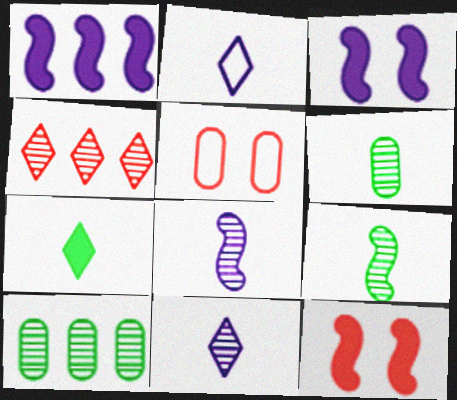[[2, 10, 12]]